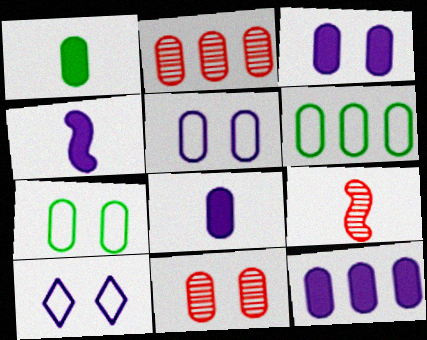[[1, 2, 5], 
[2, 6, 12], 
[2, 7, 8], 
[3, 7, 11], 
[3, 8, 12], 
[6, 8, 11]]